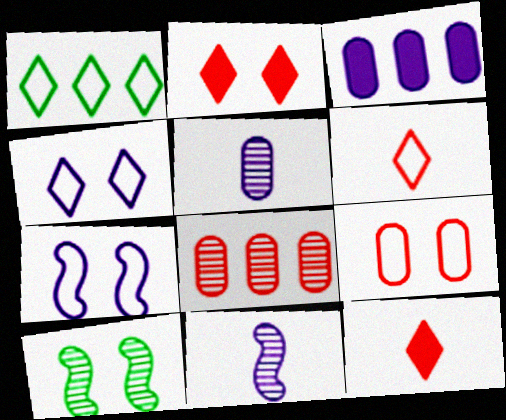[[1, 4, 6], 
[3, 4, 11], 
[3, 6, 10]]